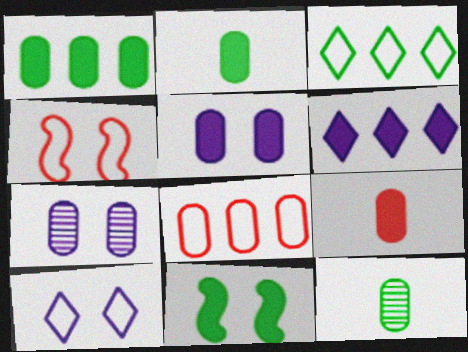[[1, 5, 9], 
[2, 7, 8], 
[3, 11, 12], 
[4, 6, 12], 
[5, 8, 12], 
[6, 9, 11]]